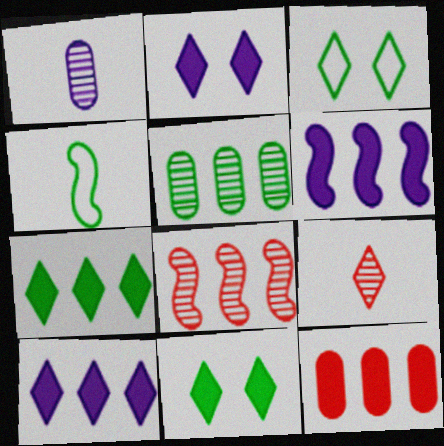[[3, 9, 10], 
[4, 5, 11], 
[6, 7, 12]]